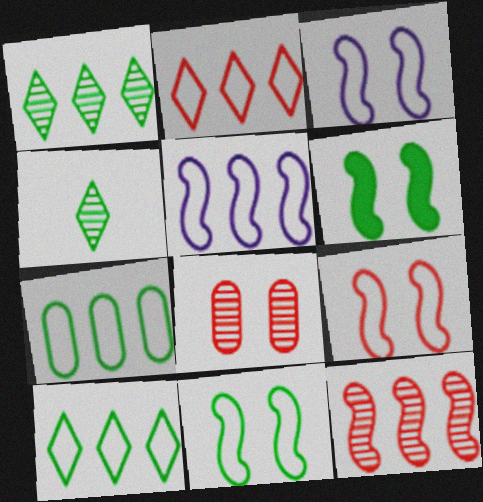[[2, 5, 7], 
[3, 9, 11], 
[4, 6, 7]]